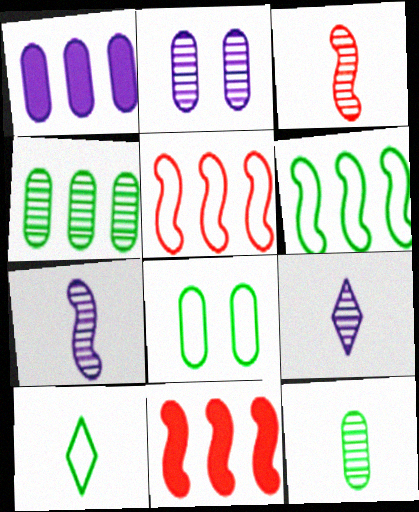[[2, 10, 11], 
[3, 9, 12], 
[6, 8, 10], 
[8, 9, 11]]